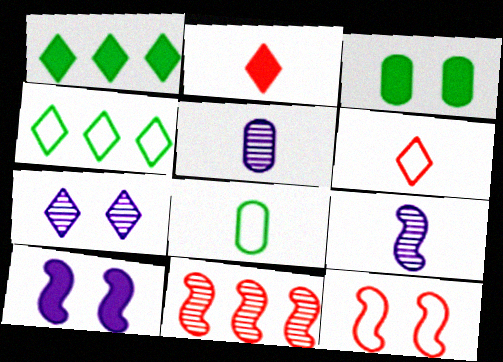[[1, 5, 12], 
[1, 6, 7], 
[2, 4, 7], 
[2, 8, 9], 
[3, 7, 12]]